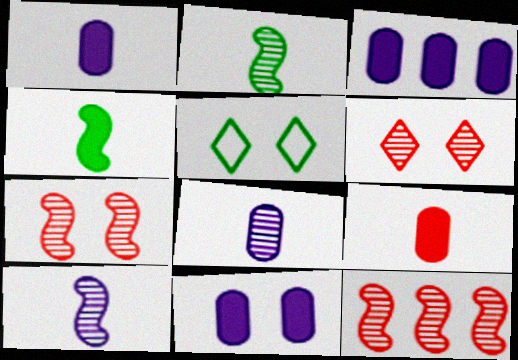[[1, 3, 11], 
[1, 5, 12], 
[5, 7, 11]]